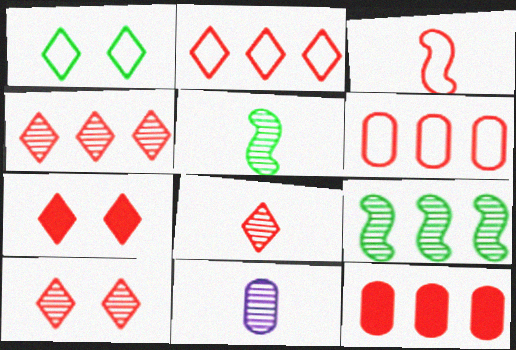[[2, 7, 8], 
[3, 10, 12], 
[4, 8, 10], 
[5, 8, 11], 
[9, 10, 11]]